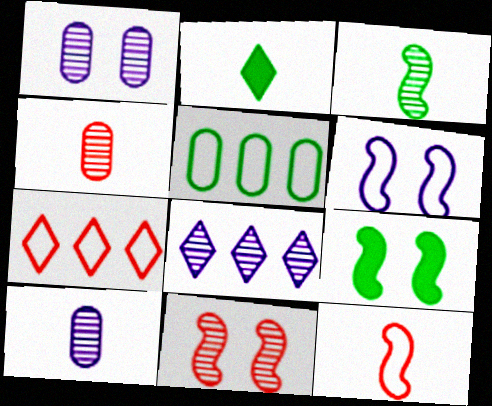[[2, 10, 12], 
[6, 9, 11], 
[7, 9, 10]]